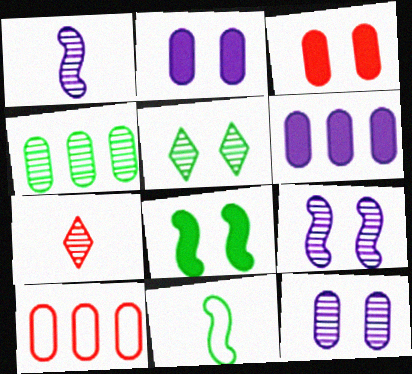[[4, 6, 10], 
[4, 7, 9]]